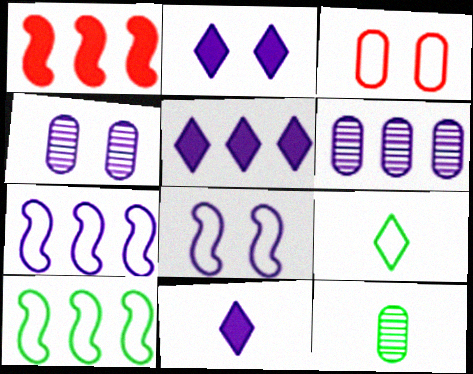[[1, 4, 9], 
[2, 4, 8], 
[2, 5, 11], 
[3, 7, 9], 
[4, 7, 11], 
[5, 6, 7], 
[6, 8, 11]]